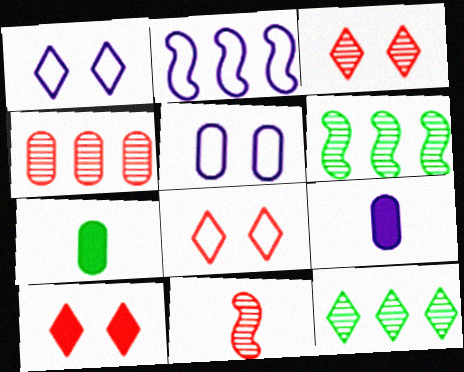[[2, 3, 7], 
[3, 4, 11], 
[3, 8, 10], 
[4, 5, 7], 
[6, 8, 9]]